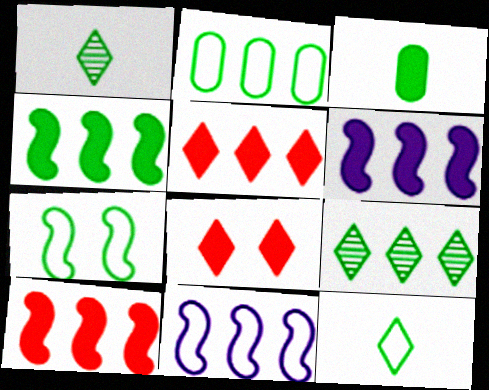[[2, 4, 9], 
[2, 7, 12], 
[3, 6, 8], 
[3, 7, 9], 
[4, 6, 10]]